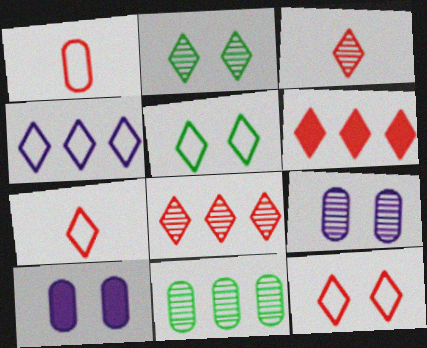[[1, 10, 11], 
[3, 6, 12], 
[4, 5, 7]]